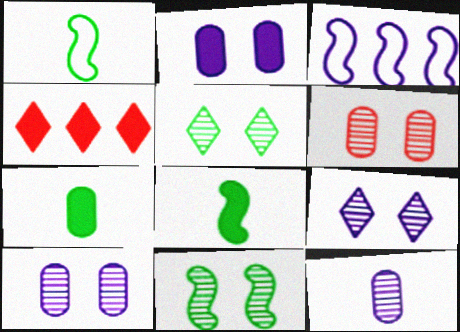[[1, 4, 10], 
[2, 4, 8], 
[6, 9, 11]]